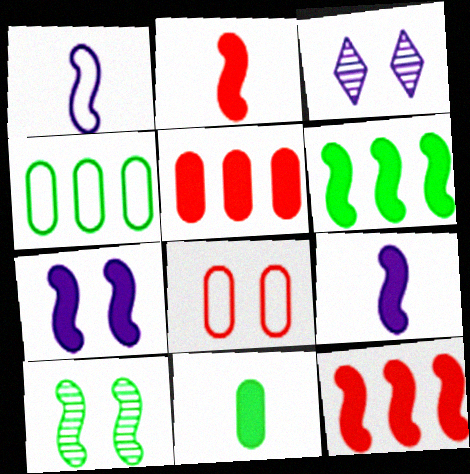[[1, 10, 12], 
[2, 3, 4], 
[2, 6, 7]]